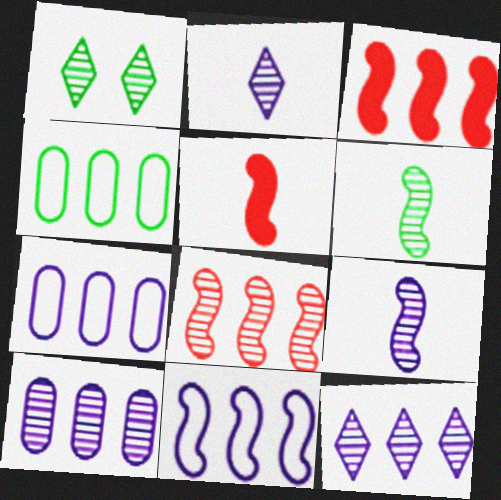[[1, 5, 7], 
[3, 4, 12]]